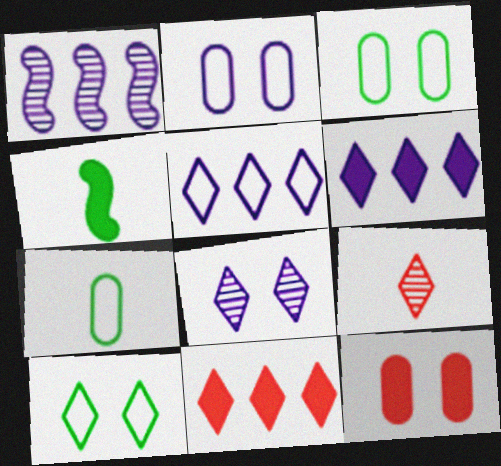[[4, 6, 12], 
[6, 9, 10]]